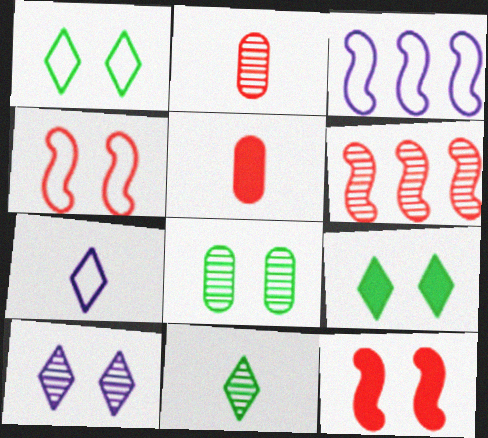[[2, 3, 9]]